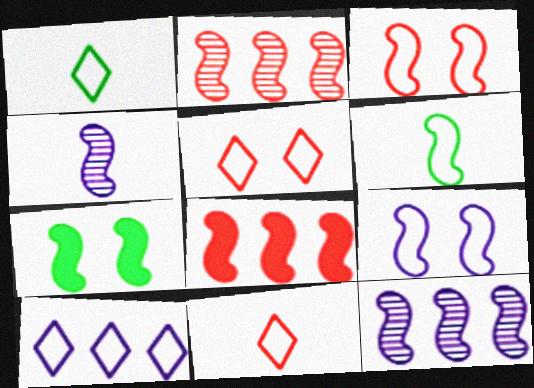[[1, 5, 10]]